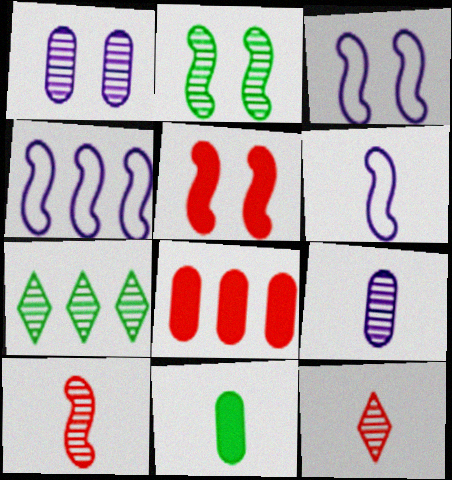[[1, 7, 10], 
[2, 3, 5], 
[3, 4, 6], 
[4, 7, 8], 
[6, 11, 12]]